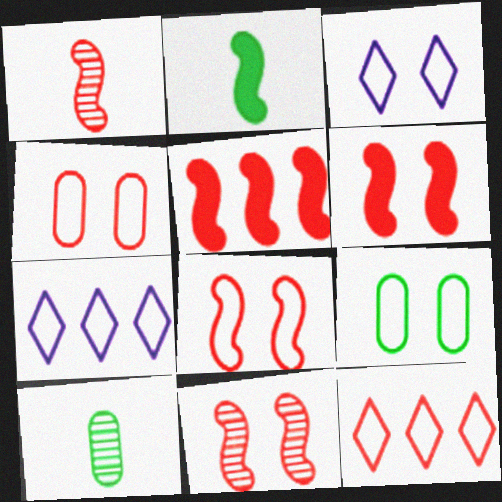[[1, 5, 8], 
[3, 5, 10], 
[3, 8, 9], 
[6, 7, 10], 
[6, 8, 11]]